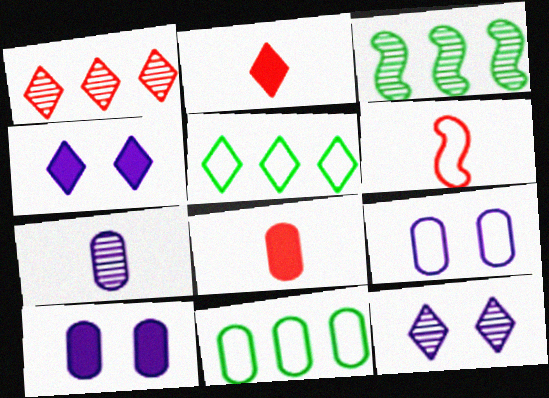[[2, 3, 9], 
[2, 5, 12], 
[5, 6, 9]]